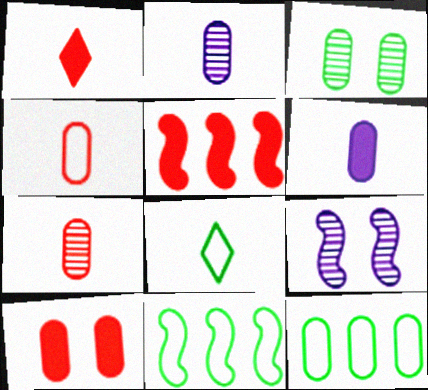[[1, 5, 10], 
[1, 9, 12], 
[2, 10, 12]]